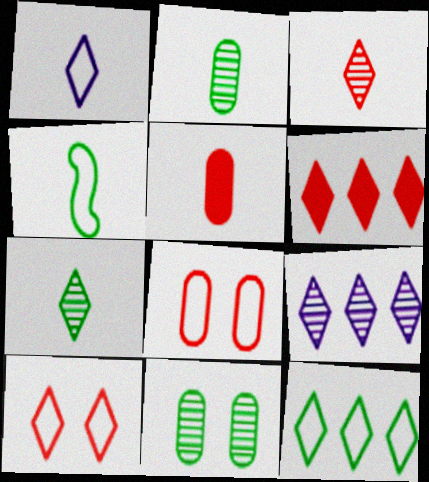[[1, 10, 12], 
[3, 6, 10], 
[6, 9, 12]]